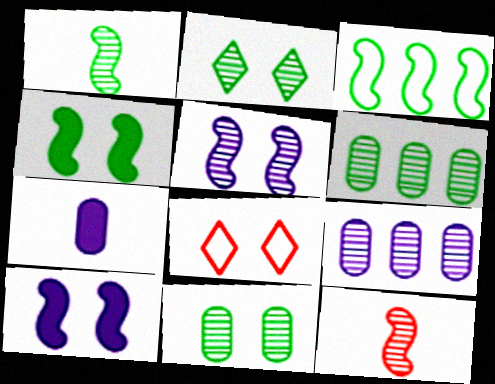[[1, 2, 6], 
[1, 3, 4], 
[2, 9, 12], 
[3, 10, 12], 
[8, 10, 11]]